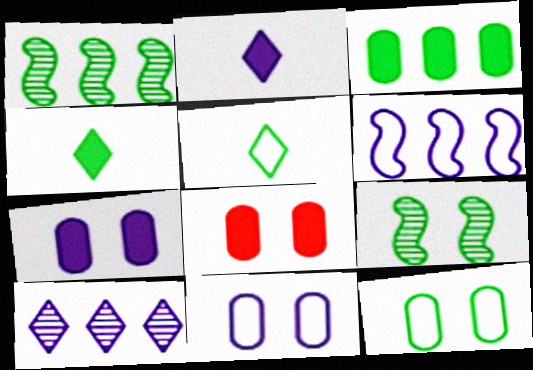[[1, 4, 12], 
[3, 5, 9]]